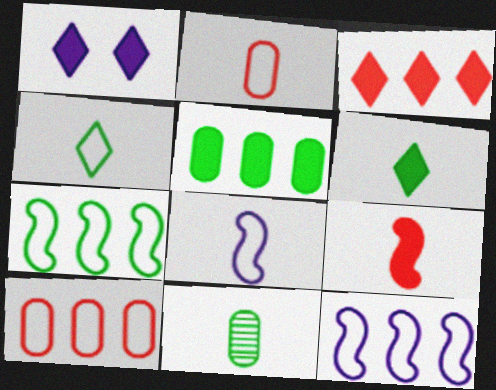[[1, 3, 6], 
[1, 5, 9], 
[2, 4, 8]]